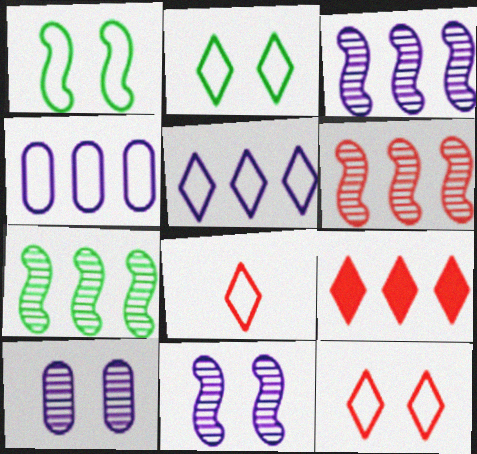[[1, 4, 8], 
[2, 5, 8], 
[3, 6, 7], 
[4, 7, 9]]